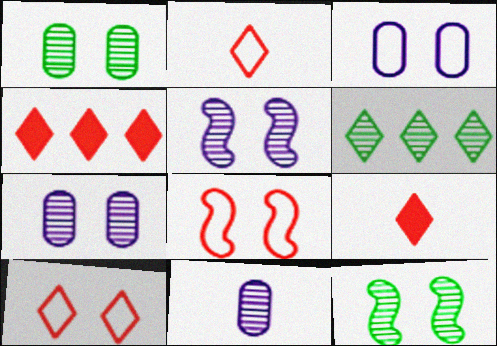[]